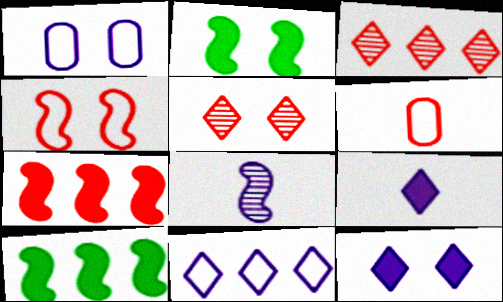[[1, 2, 5], 
[4, 8, 10], 
[5, 6, 7]]